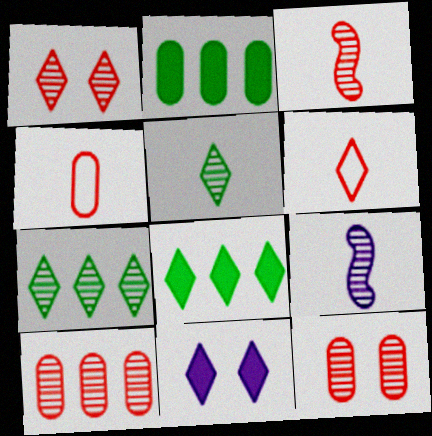[[1, 3, 10], 
[6, 7, 11], 
[7, 9, 12]]